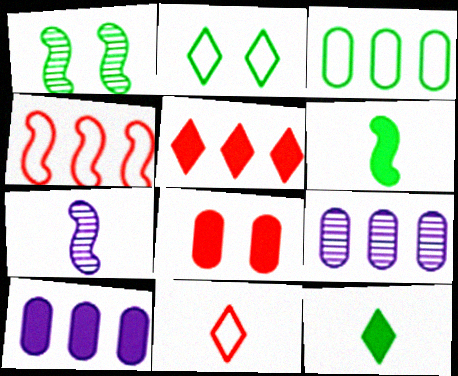[[1, 3, 12], 
[1, 10, 11]]